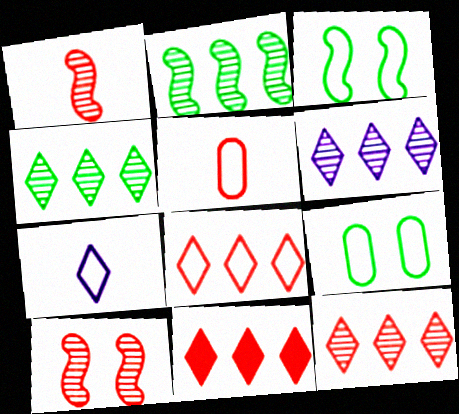[[4, 6, 12], 
[5, 10, 11], 
[8, 11, 12]]